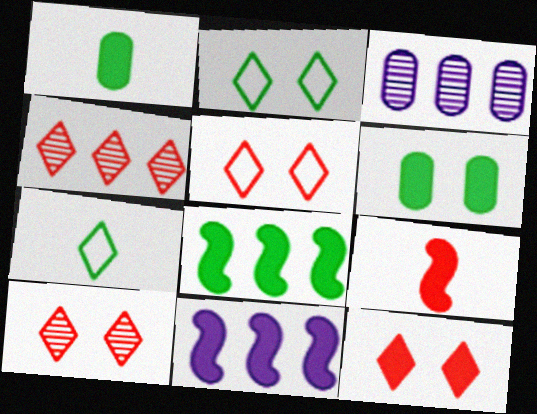[[1, 11, 12], 
[2, 3, 9], 
[5, 10, 12]]